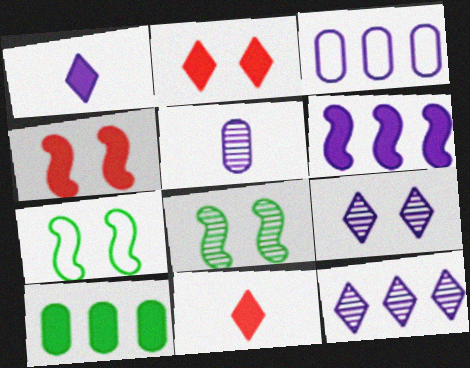[[1, 4, 10], 
[3, 6, 12], 
[3, 8, 11]]